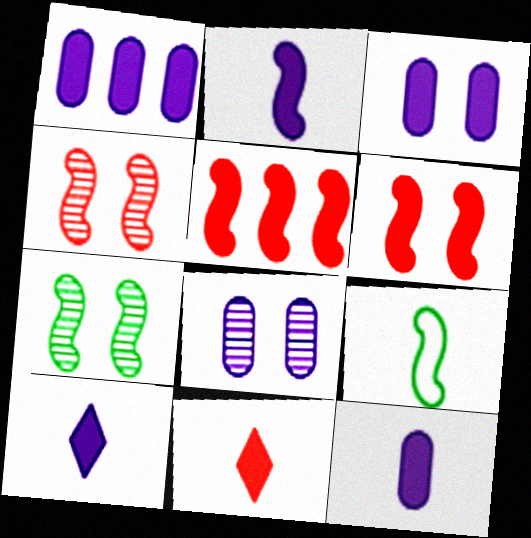[[1, 3, 12], 
[2, 10, 12]]